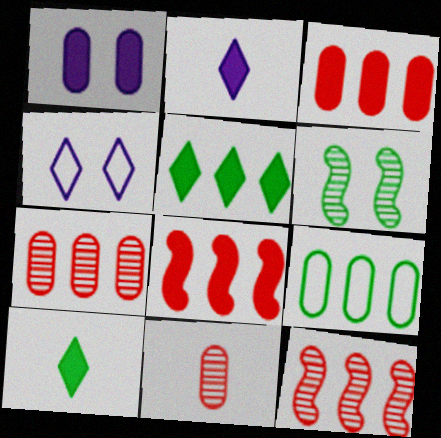[[1, 8, 10], 
[1, 9, 11], 
[6, 9, 10]]